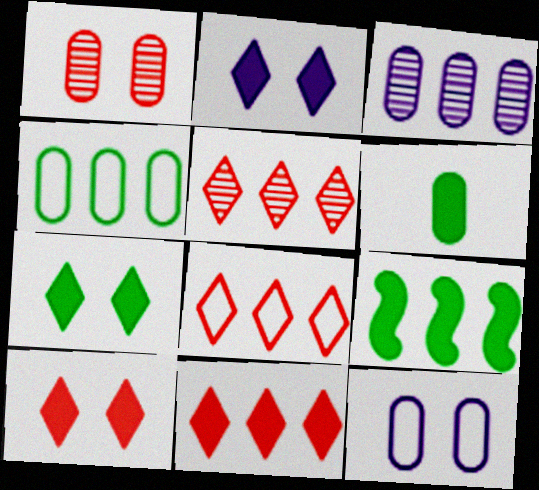[[2, 7, 10], 
[3, 8, 9], 
[5, 8, 11], 
[6, 7, 9]]